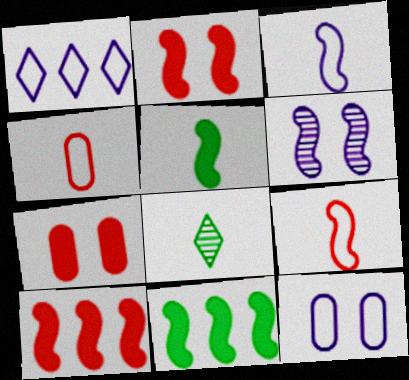[[1, 3, 12], 
[6, 9, 11], 
[8, 10, 12]]